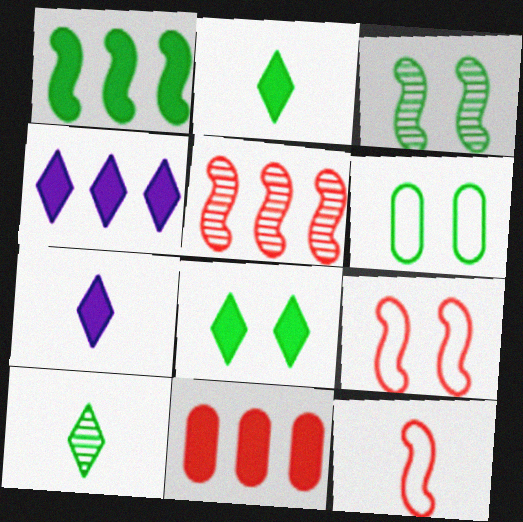[[1, 4, 11], 
[1, 6, 10], 
[3, 6, 8], 
[5, 6, 7]]